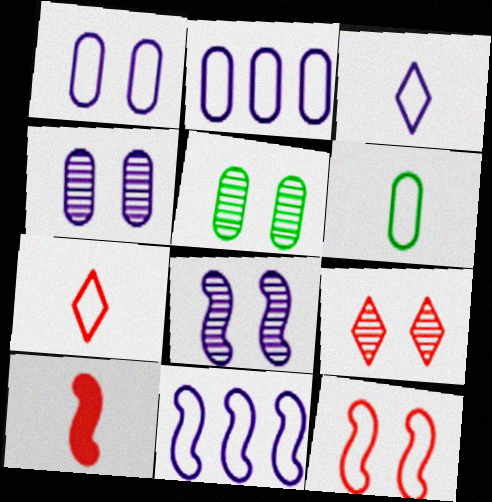[[1, 3, 11], 
[5, 8, 9]]